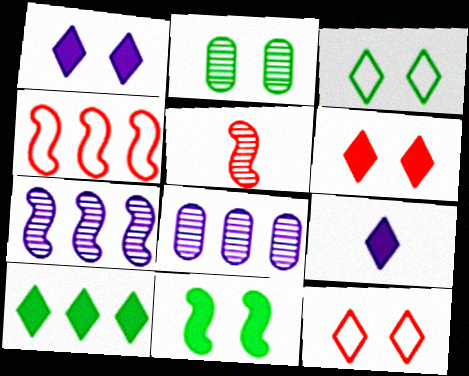[[2, 3, 11], 
[2, 4, 9], 
[4, 8, 10], 
[6, 9, 10]]